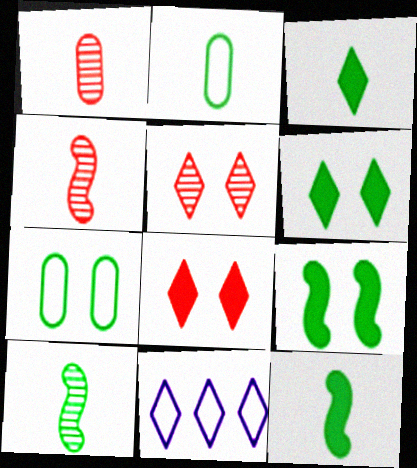[[1, 9, 11], 
[2, 3, 10], 
[3, 5, 11]]